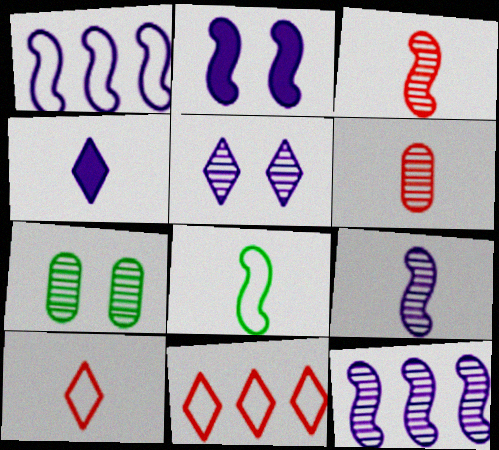[[1, 2, 9], 
[4, 6, 8]]